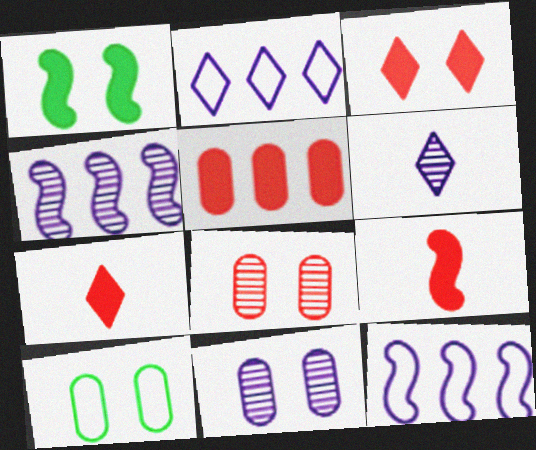[[3, 5, 9], 
[4, 6, 11], 
[4, 7, 10]]